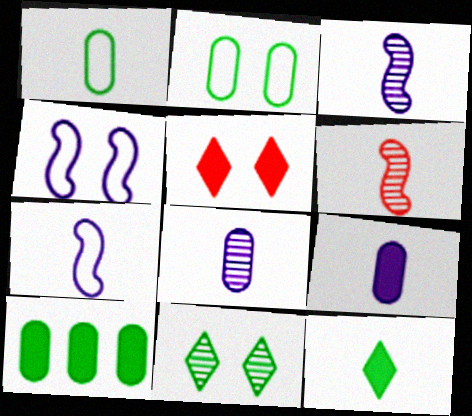[]